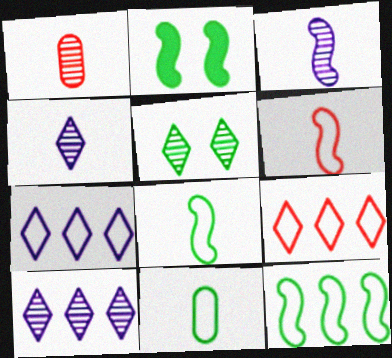[[1, 2, 7]]